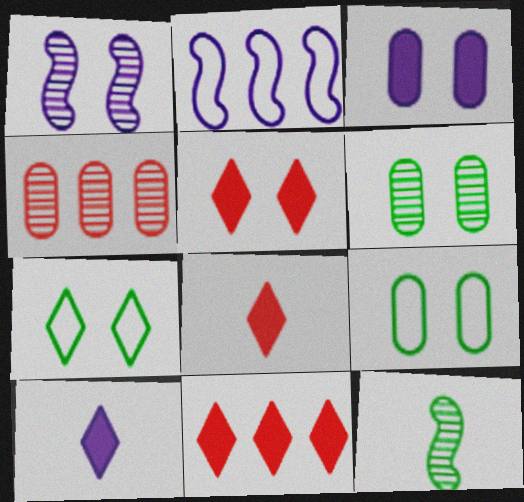[[1, 5, 9], 
[2, 6, 8], 
[5, 8, 11]]